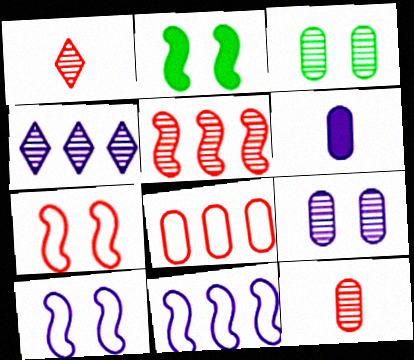[[3, 6, 8], 
[4, 6, 10]]